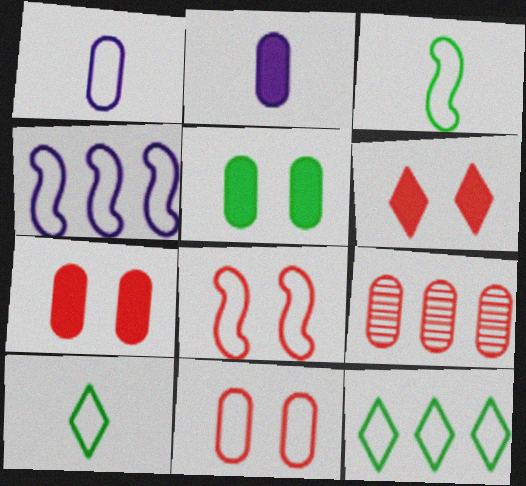[[1, 5, 9], 
[1, 8, 12], 
[3, 4, 8], 
[4, 10, 11]]